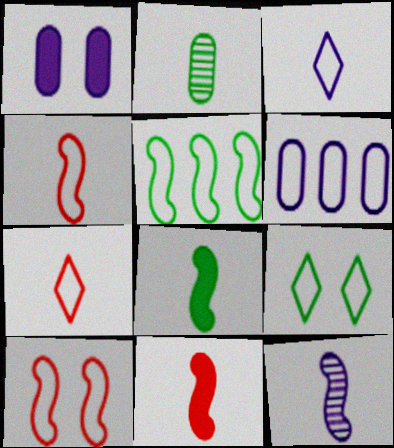[[2, 3, 11], 
[4, 6, 9], 
[4, 8, 12]]